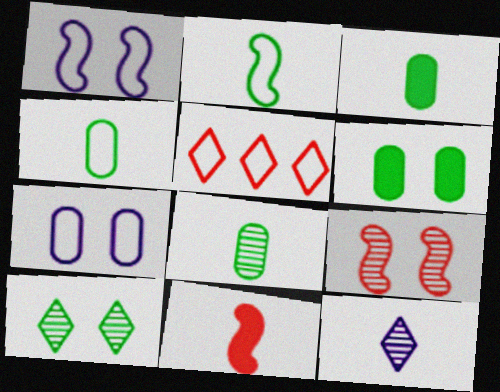[[1, 4, 5], 
[2, 5, 7], 
[3, 4, 8], 
[4, 11, 12]]